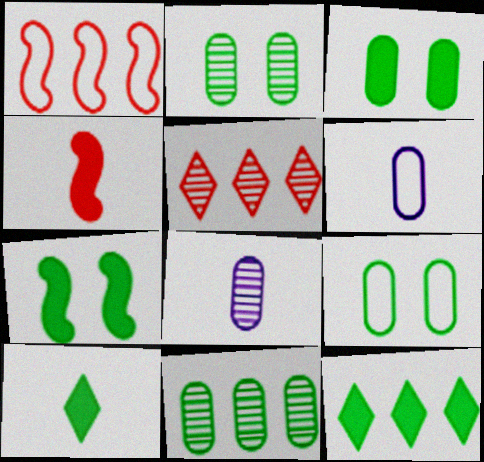[[2, 3, 9], 
[5, 6, 7]]